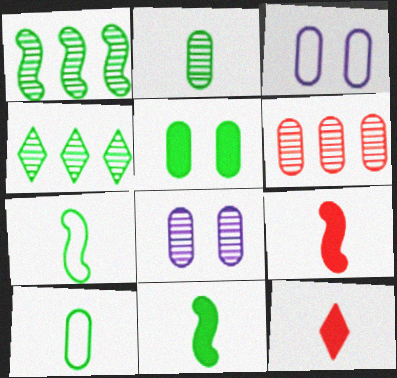[[1, 3, 12], 
[2, 6, 8], 
[3, 4, 9], 
[4, 5, 7]]